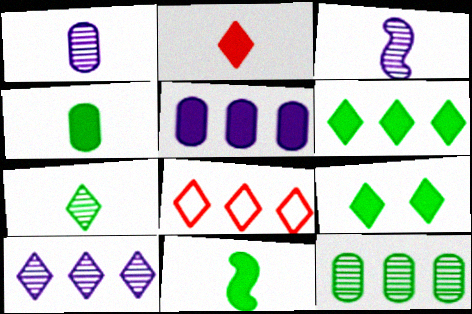[[6, 8, 10]]